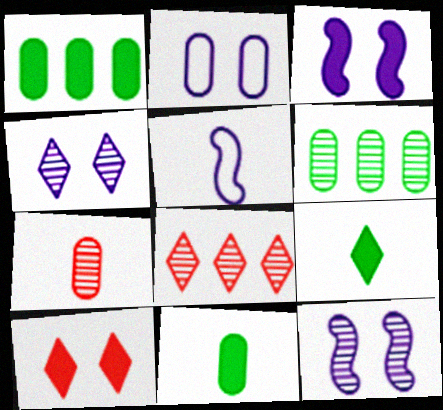[[1, 2, 7], 
[2, 3, 4], 
[5, 6, 10], 
[5, 7, 9]]